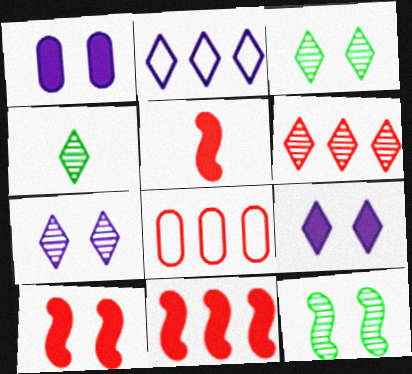[[4, 6, 7], 
[5, 10, 11], 
[6, 8, 11]]